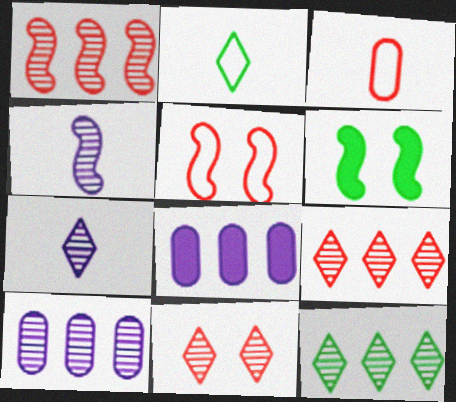[[1, 10, 12], 
[7, 11, 12]]